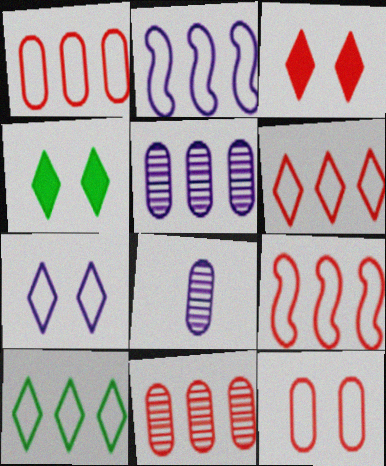[[1, 2, 10], 
[1, 6, 9], 
[4, 8, 9]]